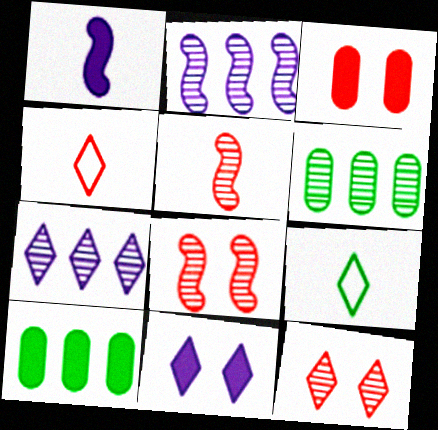[[2, 3, 9]]